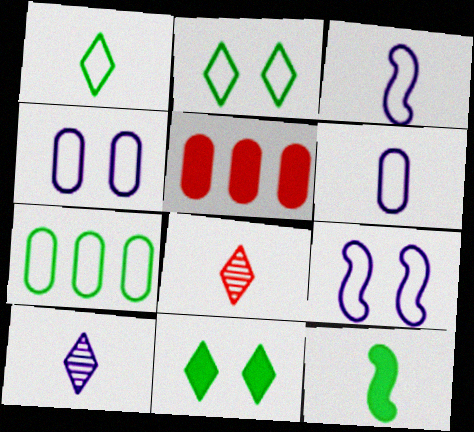[[6, 8, 12]]